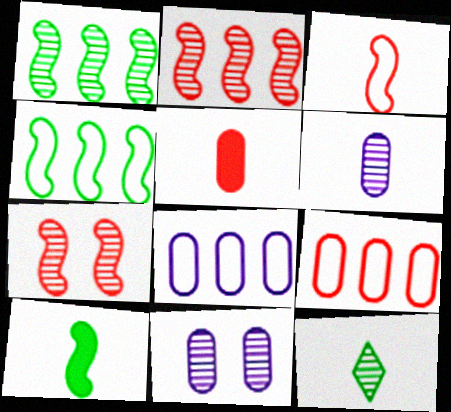[[2, 11, 12]]